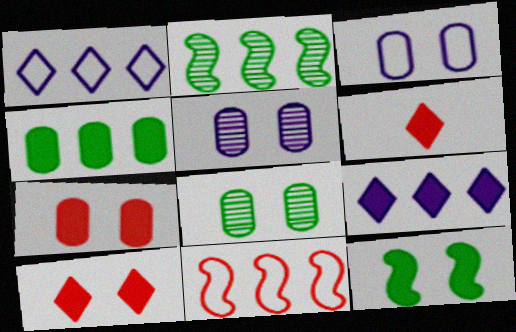[[2, 3, 6], 
[3, 7, 8]]